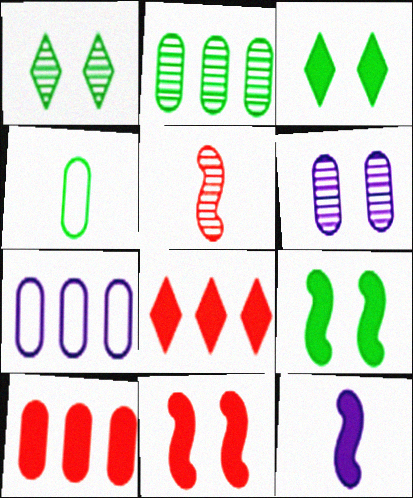[[2, 7, 10], 
[3, 5, 7], 
[3, 10, 12], 
[4, 6, 10]]